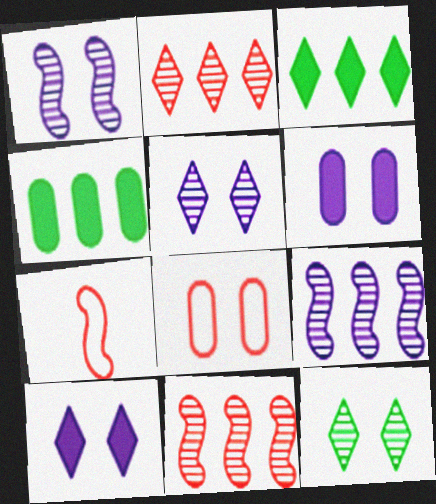[[4, 5, 7]]